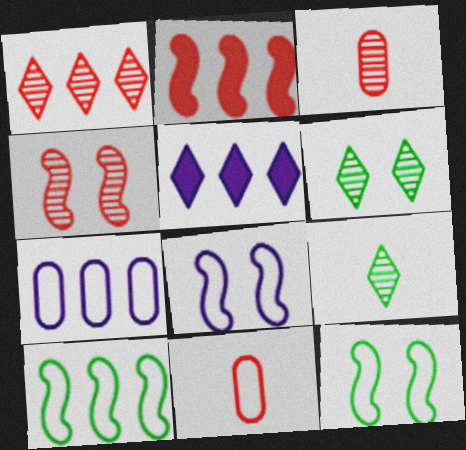[[1, 3, 4], 
[3, 5, 12]]